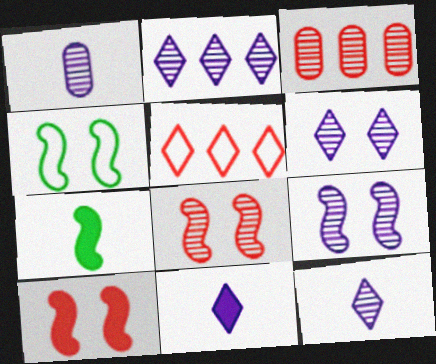[[1, 2, 9], 
[2, 6, 12], 
[3, 4, 11], 
[4, 9, 10]]